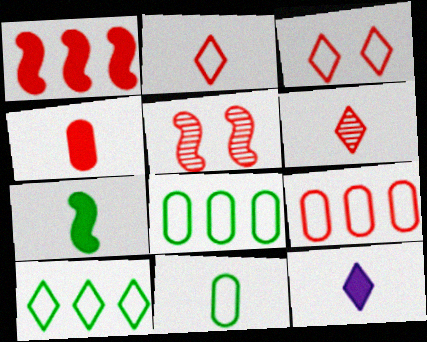[[4, 7, 12], 
[5, 8, 12]]